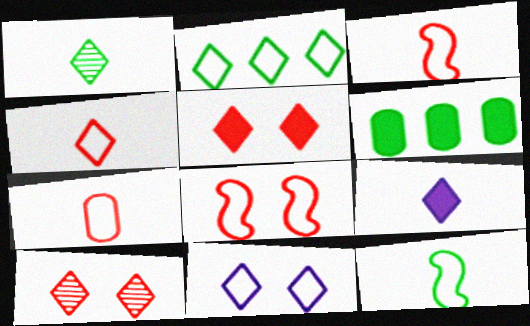[[1, 4, 9], 
[2, 4, 11], 
[2, 9, 10], 
[3, 4, 7]]